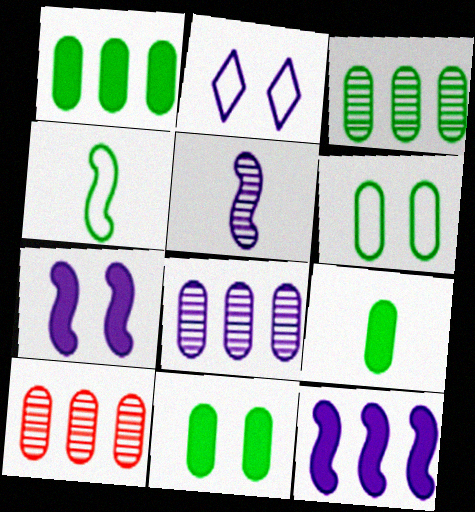[[1, 9, 11], 
[3, 6, 9], 
[3, 8, 10]]